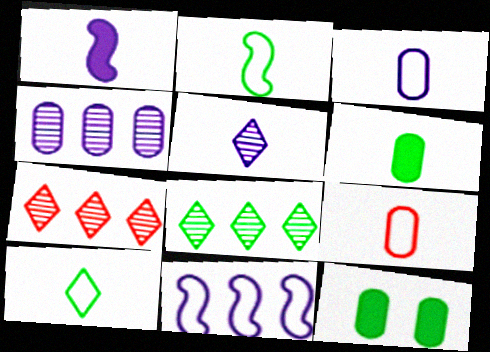[[1, 3, 5], 
[2, 8, 12], 
[4, 9, 12]]